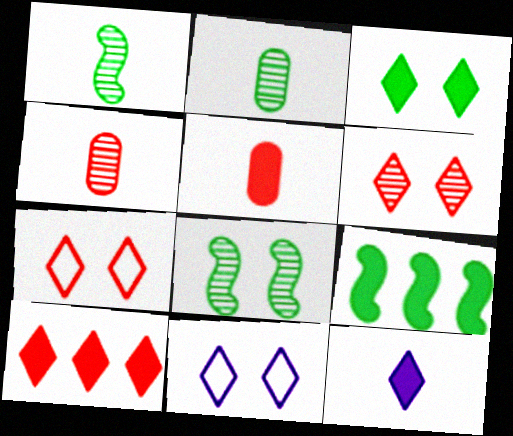[[3, 6, 11], 
[3, 10, 12], 
[4, 9, 11]]